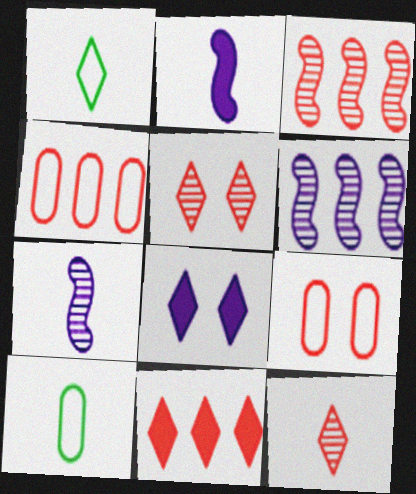[[2, 10, 12], 
[3, 4, 11], 
[3, 8, 10]]